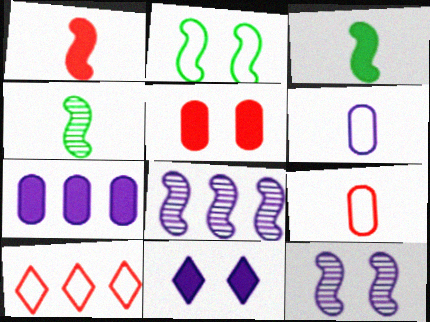[[1, 2, 8], 
[2, 6, 10], 
[6, 8, 11]]